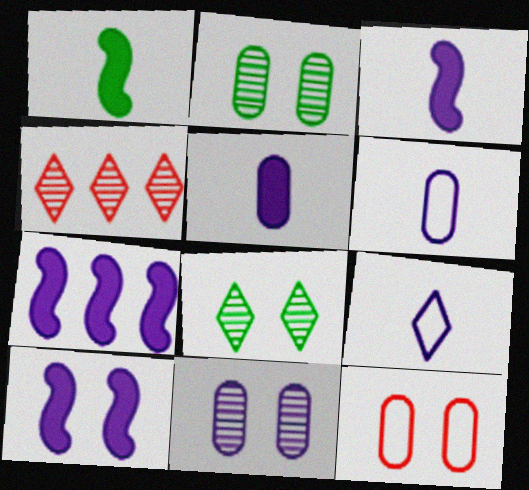[[3, 7, 10], 
[7, 9, 11], 
[8, 10, 12]]